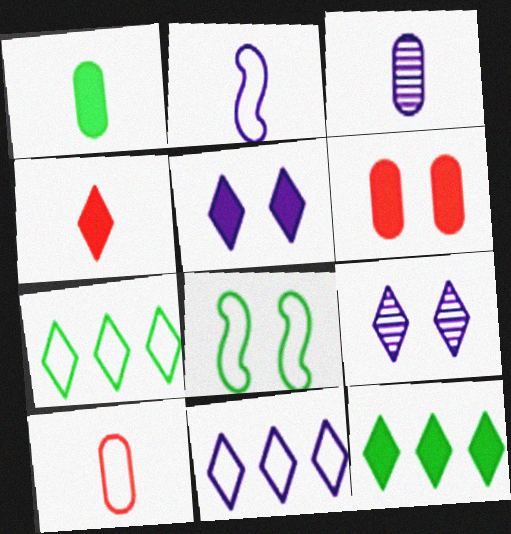[[1, 3, 10], 
[4, 5, 12], 
[4, 7, 9], 
[6, 8, 9], 
[8, 10, 11]]